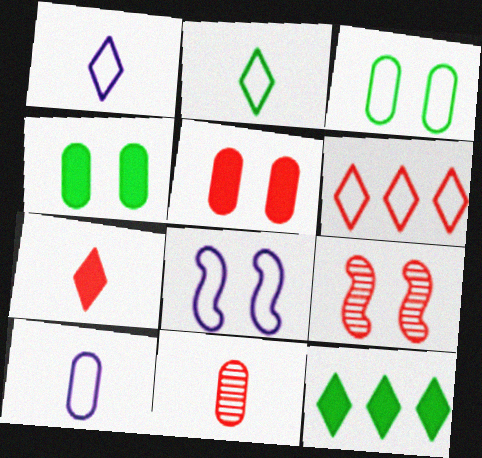[[8, 11, 12], 
[9, 10, 12]]